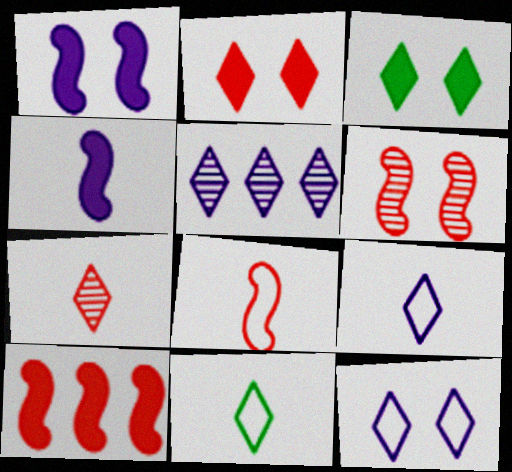[[2, 5, 11], 
[6, 8, 10]]